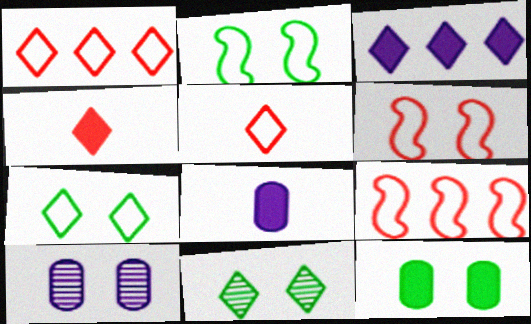[[2, 11, 12], 
[3, 5, 11], 
[8, 9, 11]]